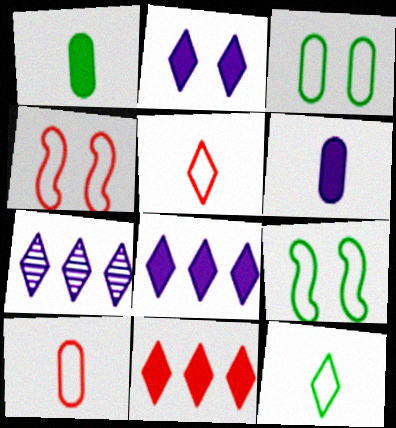[[1, 4, 7]]